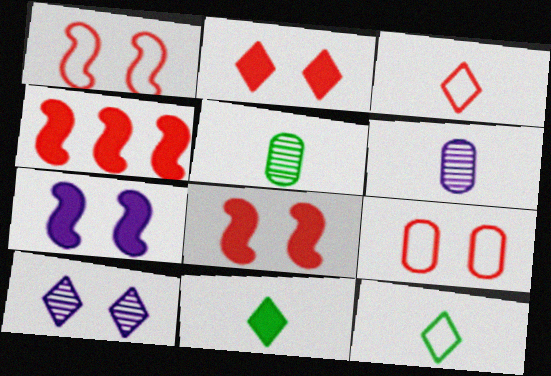[]